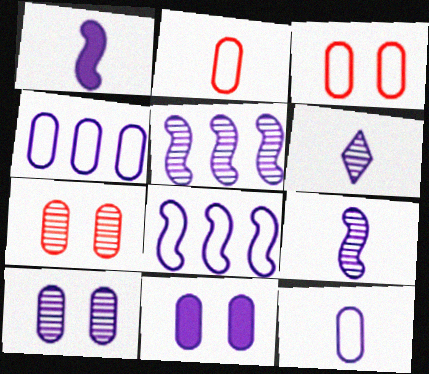[[1, 6, 12], 
[5, 6, 10], 
[6, 8, 11]]